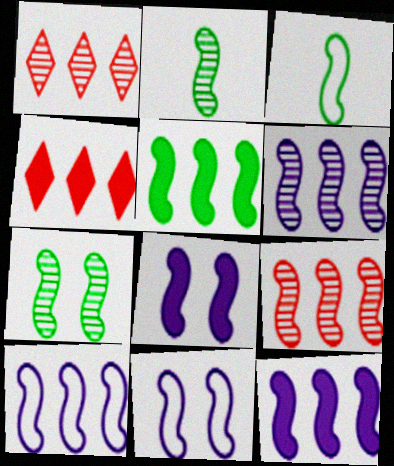[[3, 5, 7], 
[3, 8, 9], 
[5, 9, 10], 
[6, 10, 12]]